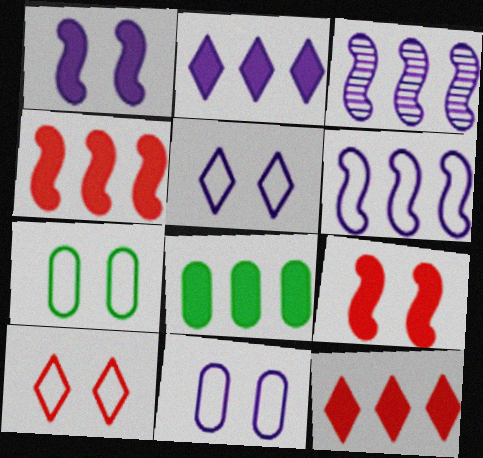[[2, 4, 8]]